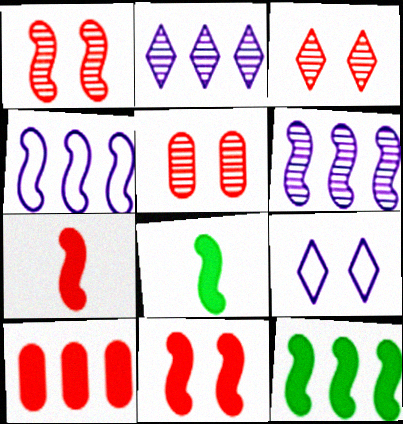[[1, 3, 5], 
[1, 4, 8]]